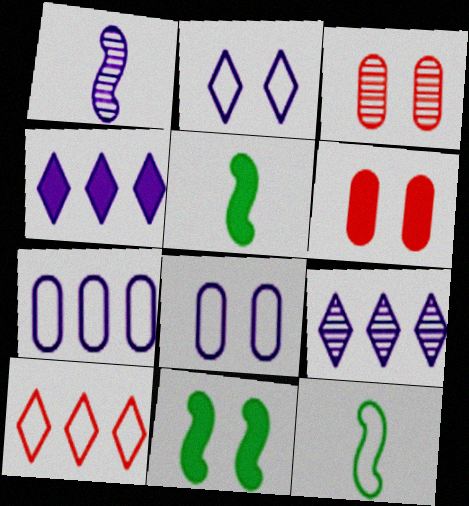[[1, 4, 8], 
[2, 3, 11], 
[3, 4, 12], 
[4, 5, 6], 
[6, 9, 12], 
[8, 10, 12]]